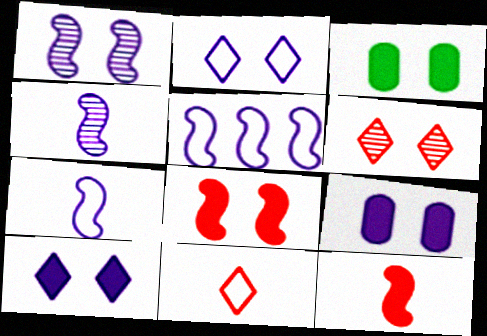[[1, 2, 9], 
[3, 8, 10]]